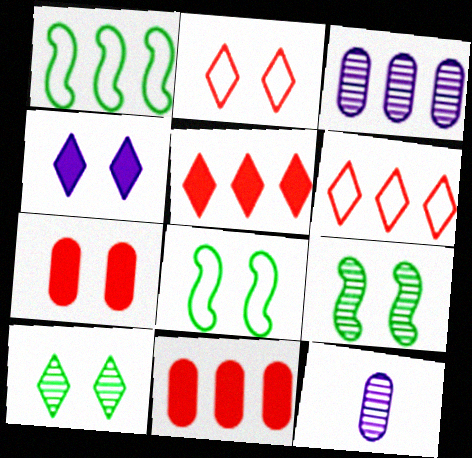[[1, 3, 5], 
[2, 4, 10], 
[5, 8, 12]]